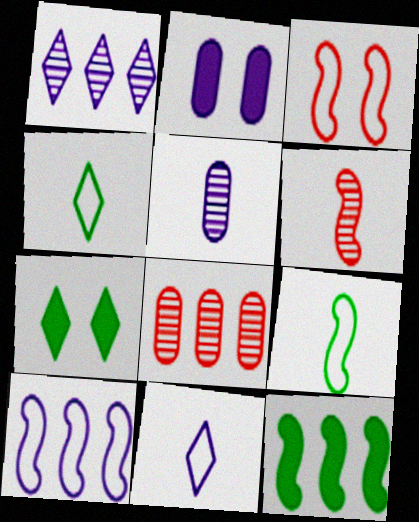[[3, 9, 10]]